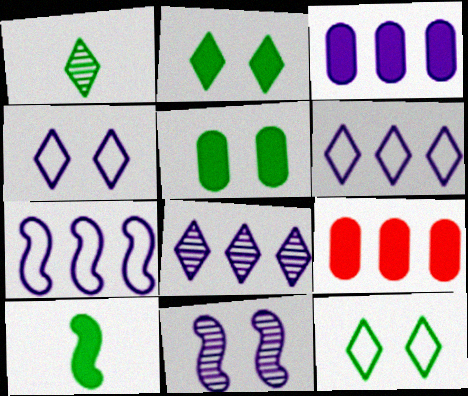[[3, 7, 8]]